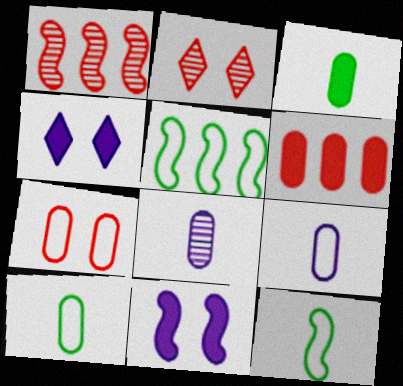[[1, 4, 10], 
[1, 11, 12]]